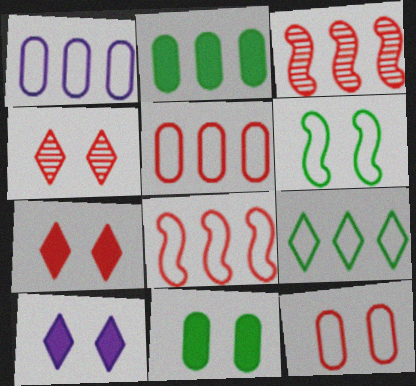[[1, 8, 9]]